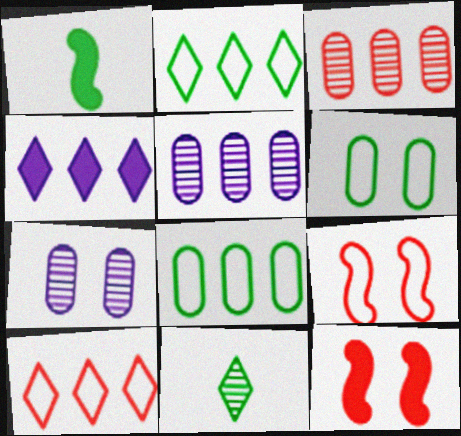[[1, 7, 10]]